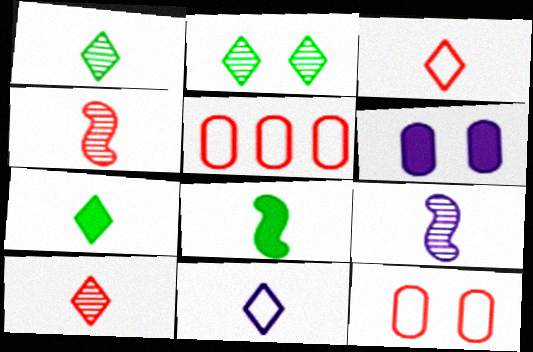[[7, 10, 11]]